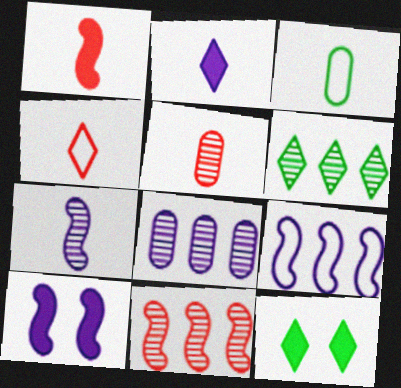[[1, 4, 5], 
[5, 9, 12], 
[6, 8, 11], 
[7, 9, 10]]